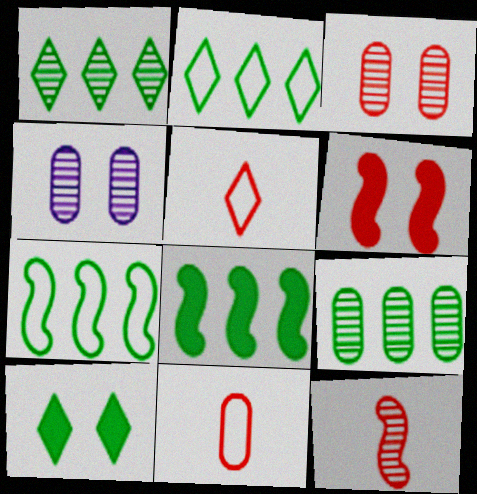[[1, 4, 12], 
[2, 8, 9], 
[4, 5, 8]]